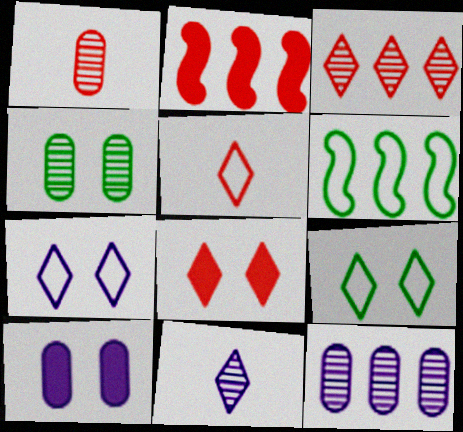[[1, 4, 12], 
[3, 5, 8]]